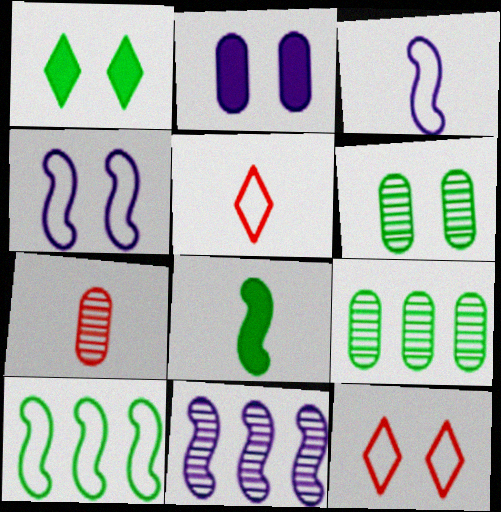[]